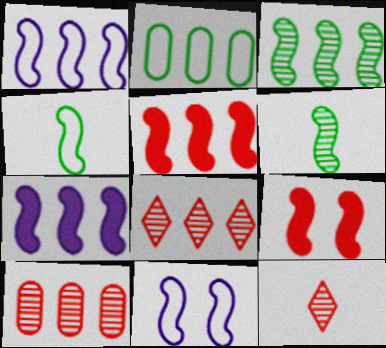[[1, 3, 5], 
[1, 6, 9], 
[2, 7, 8], 
[5, 6, 11]]